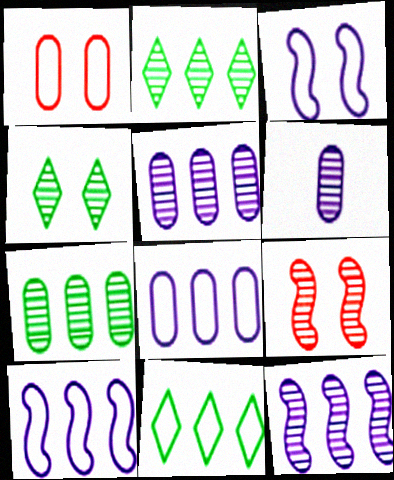[[2, 6, 9]]